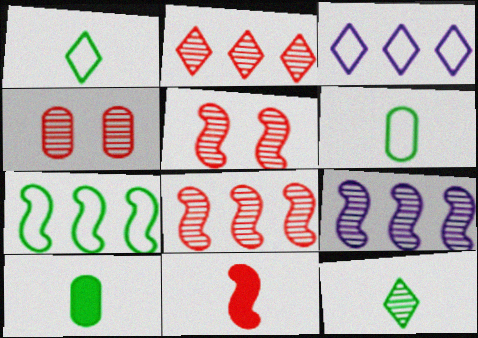[[3, 5, 10], 
[4, 9, 12]]